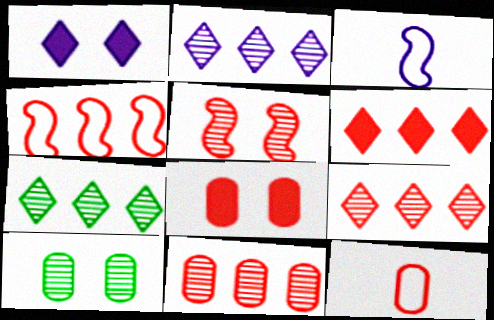[[2, 7, 9], 
[3, 6, 10], 
[3, 7, 8], 
[4, 6, 11], 
[5, 6, 12], 
[8, 11, 12]]